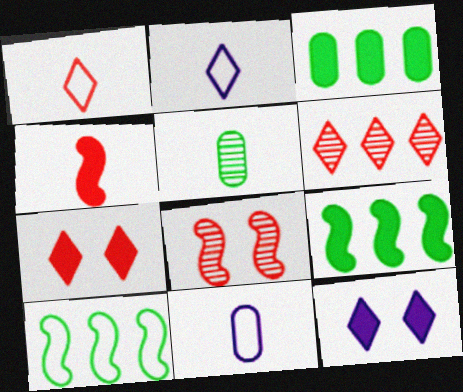[[1, 6, 7], 
[2, 3, 8], 
[2, 4, 5], 
[3, 4, 12]]